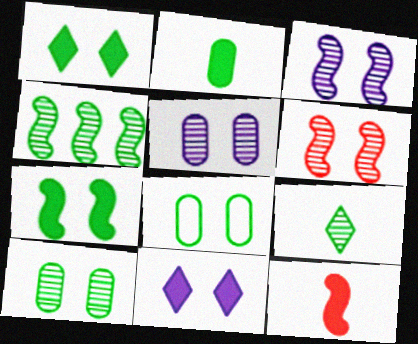[[4, 9, 10], 
[6, 8, 11]]